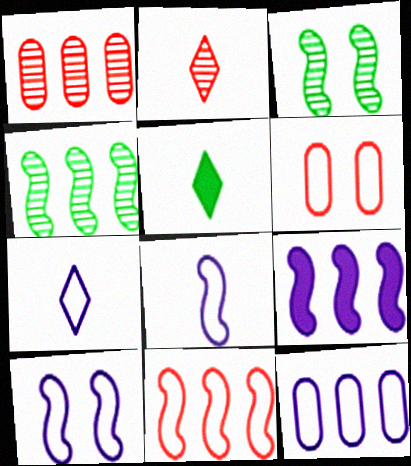[[1, 5, 10], 
[2, 5, 7], 
[4, 9, 11], 
[7, 10, 12]]